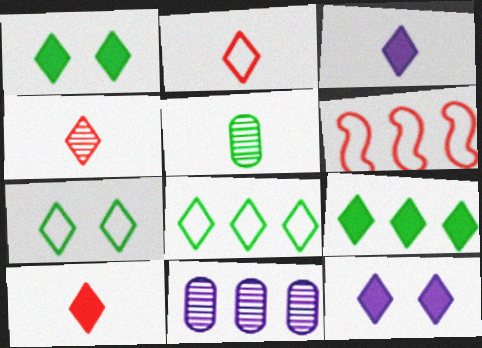[[2, 4, 10], 
[4, 8, 12], 
[5, 6, 12], 
[6, 9, 11], 
[9, 10, 12]]